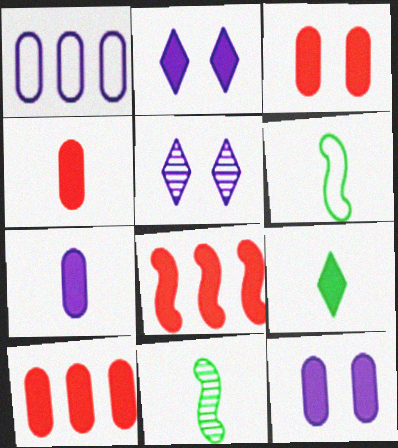[[3, 4, 10], 
[5, 6, 10], 
[8, 9, 12]]